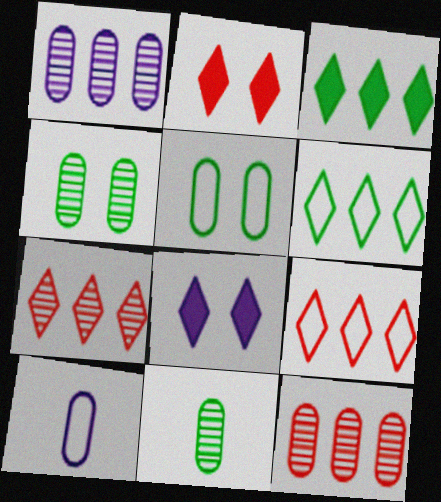[]